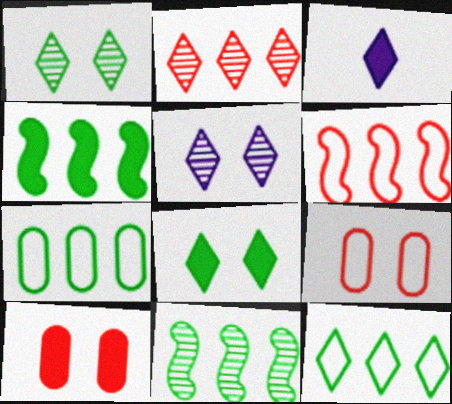[[3, 4, 10], 
[3, 9, 11]]